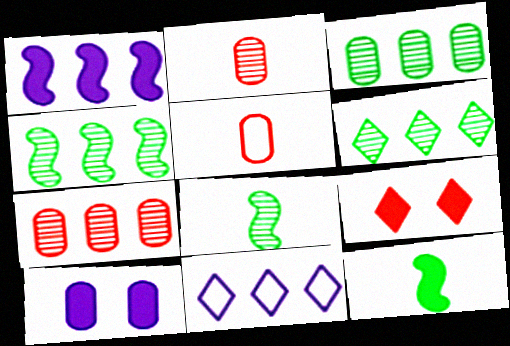[[3, 4, 6], 
[3, 5, 10]]